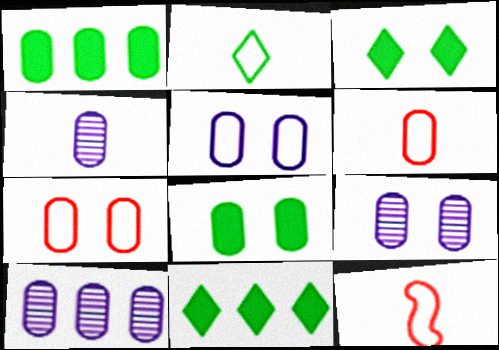[[1, 4, 7], 
[1, 6, 9], 
[3, 10, 12], 
[4, 9, 10], 
[6, 8, 10], 
[7, 8, 9], 
[9, 11, 12]]